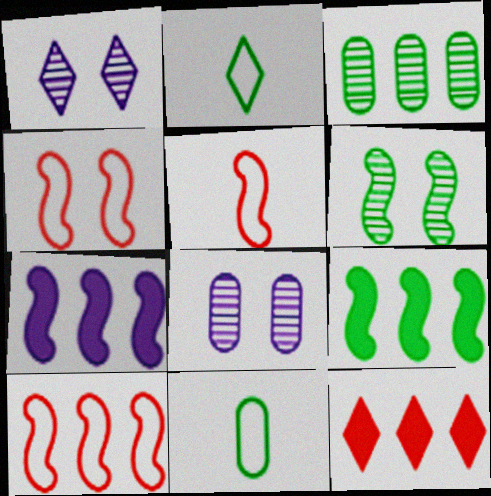[[1, 2, 12], 
[4, 5, 10], 
[5, 6, 7]]